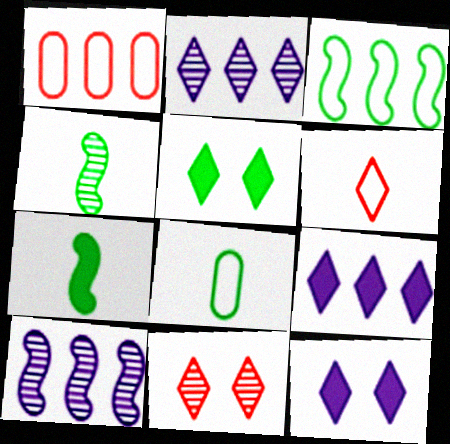[[1, 4, 12], 
[2, 5, 6]]